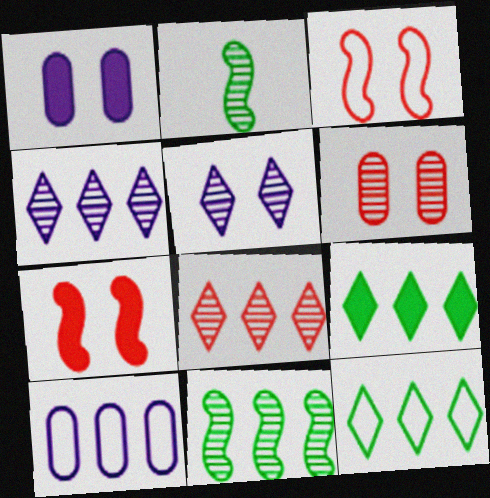[[2, 4, 6]]